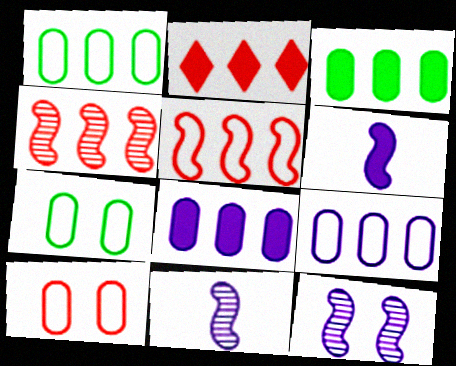[[2, 7, 11]]